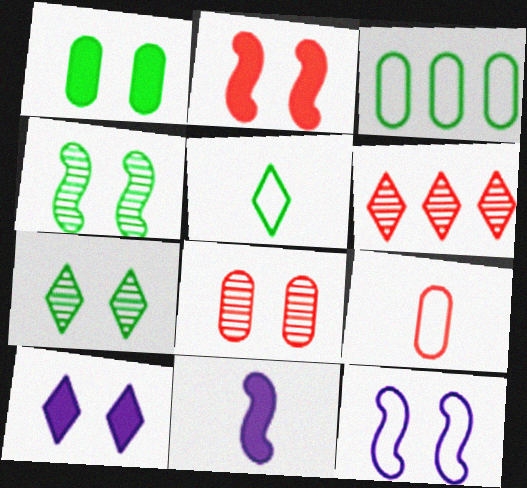[[1, 2, 10], 
[2, 4, 12], 
[2, 6, 9], 
[5, 6, 10]]